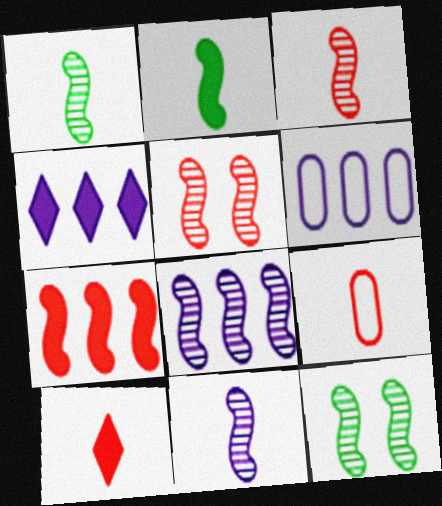[[1, 3, 11], 
[1, 5, 8], 
[3, 8, 12], 
[3, 9, 10], 
[4, 6, 8], 
[4, 9, 12], 
[6, 10, 12]]